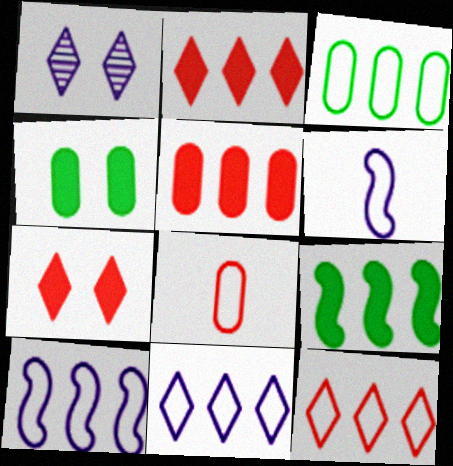[[1, 8, 9], 
[3, 10, 12]]